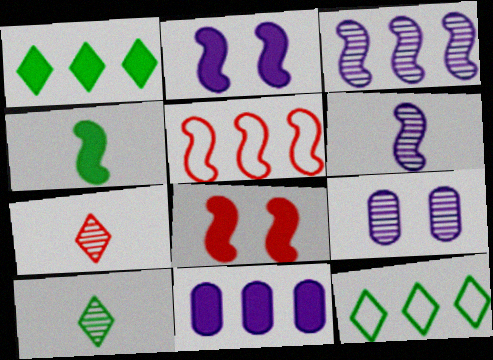[]